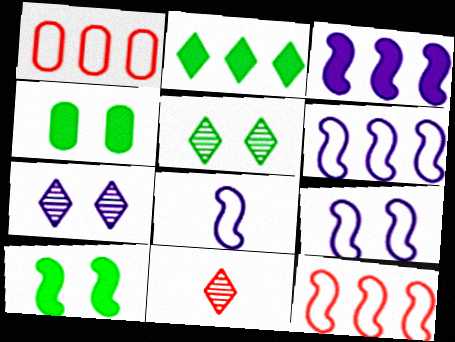[[4, 6, 11], 
[6, 8, 9]]